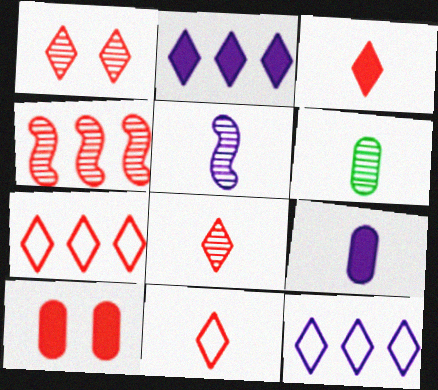[[1, 3, 7], 
[3, 8, 11], 
[4, 10, 11], 
[5, 6, 8]]